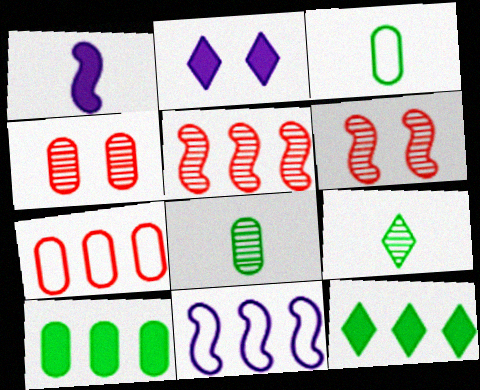[[2, 3, 5]]